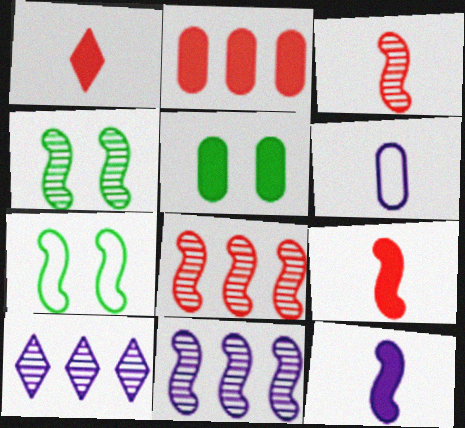[[3, 4, 11], 
[7, 8, 12], 
[7, 9, 11]]